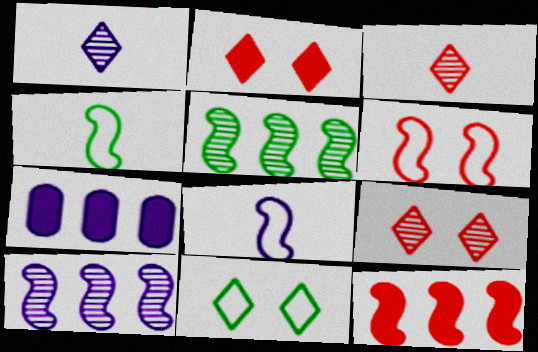[[4, 7, 9]]